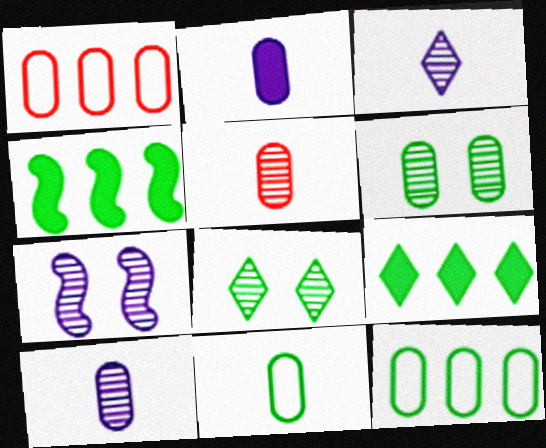[[1, 2, 6], 
[2, 5, 11], 
[4, 8, 11]]